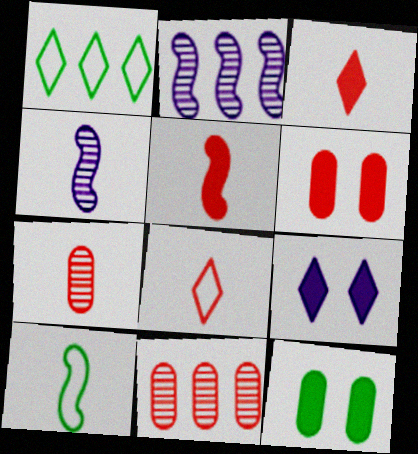[[1, 4, 6], 
[2, 8, 12], 
[4, 5, 10], 
[5, 7, 8], 
[9, 10, 11]]